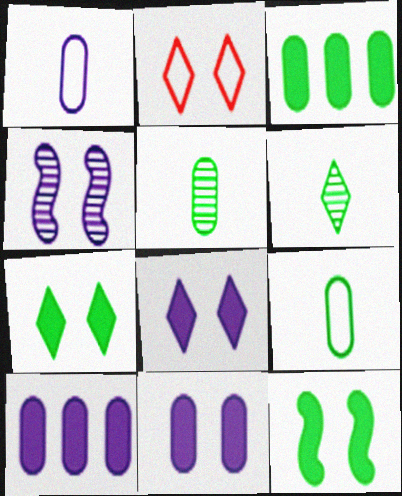[]